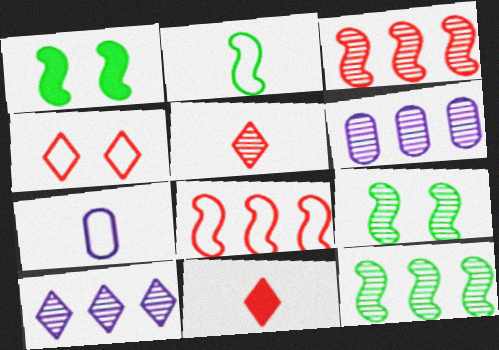[[1, 2, 12], 
[5, 6, 9]]